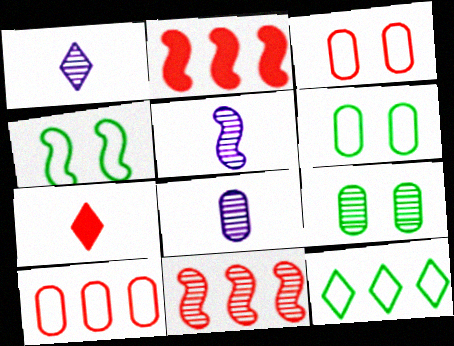[[1, 2, 6], 
[1, 5, 8], 
[1, 9, 11], 
[2, 4, 5], 
[3, 7, 11]]